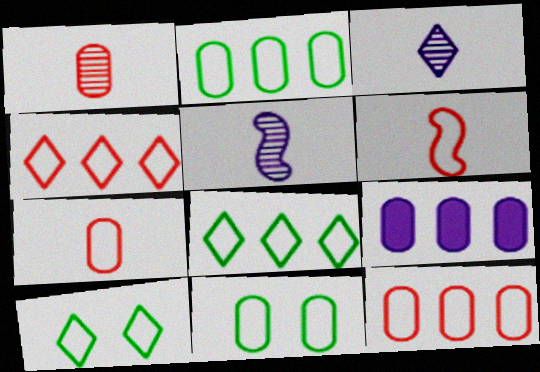[[1, 9, 11]]